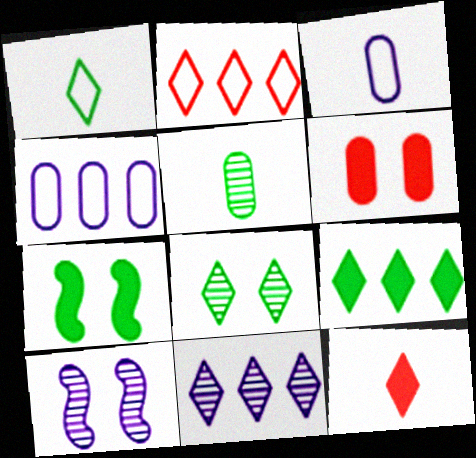[[1, 8, 9], 
[2, 9, 11], 
[4, 5, 6]]